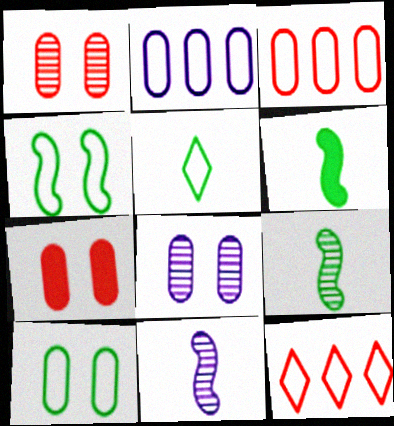[[6, 8, 12], 
[7, 8, 10]]